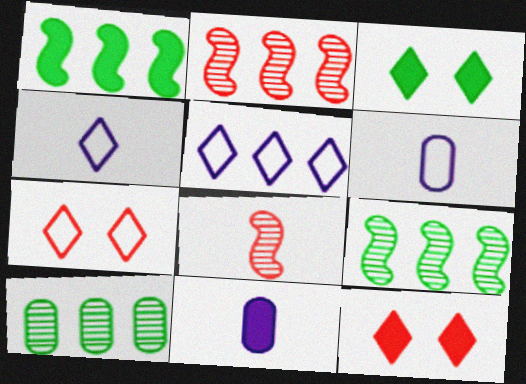[[1, 11, 12], 
[2, 3, 6], 
[6, 9, 12], 
[7, 9, 11]]